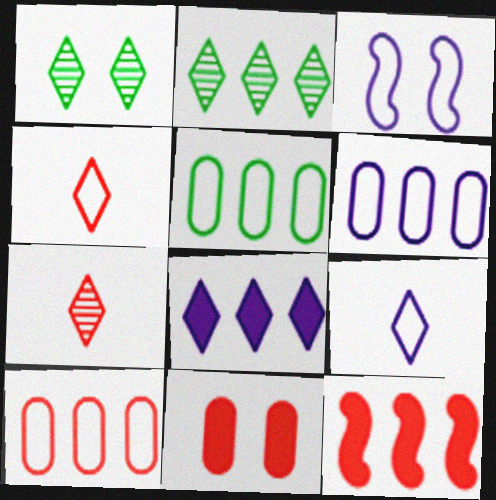[[1, 3, 11], 
[1, 4, 8], 
[2, 6, 12], 
[3, 4, 5], 
[3, 6, 9], 
[5, 6, 10]]